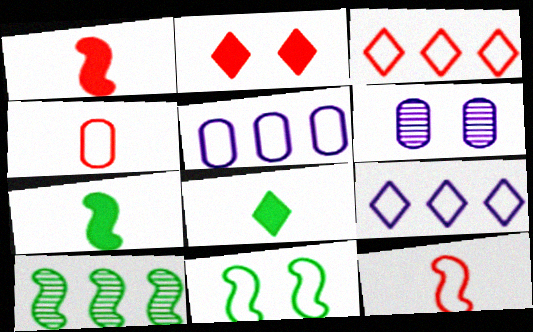[[2, 6, 11], 
[3, 6, 7], 
[4, 9, 11], 
[7, 10, 11]]